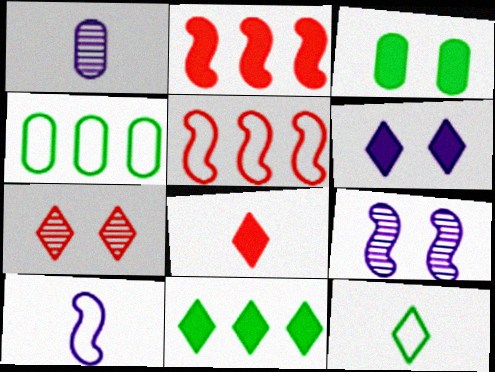[[4, 8, 9], 
[6, 8, 11]]